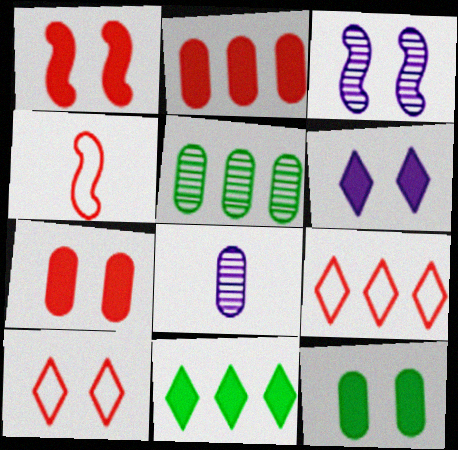[[1, 6, 12], 
[3, 10, 12], 
[4, 5, 6]]